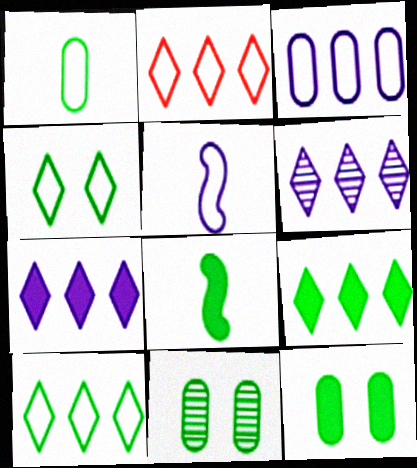[[2, 6, 9], 
[8, 9, 12], 
[8, 10, 11]]